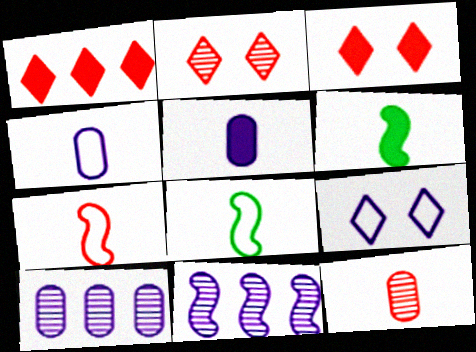[[3, 8, 10], 
[5, 9, 11]]